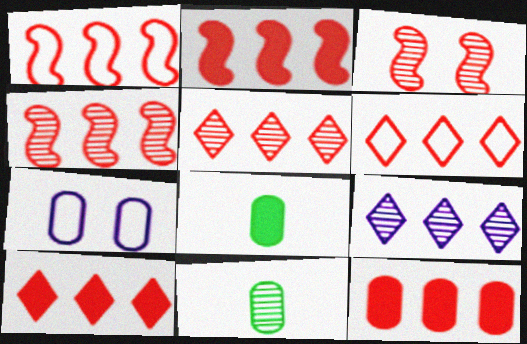[[1, 2, 4], 
[1, 5, 12], 
[2, 10, 12], 
[3, 9, 11], 
[4, 6, 12], 
[5, 6, 10], 
[7, 11, 12]]